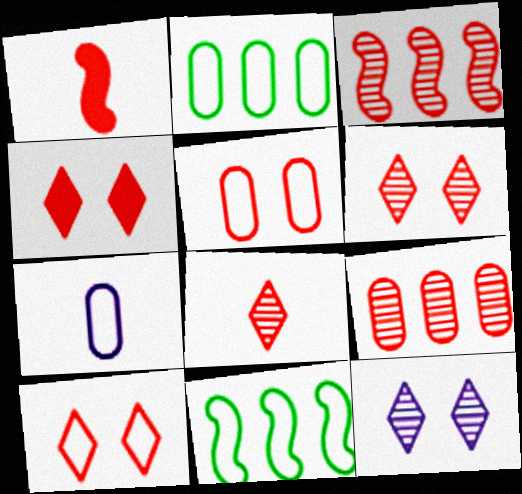[[1, 2, 12], 
[1, 9, 10], 
[2, 5, 7], 
[4, 6, 10], 
[7, 10, 11]]